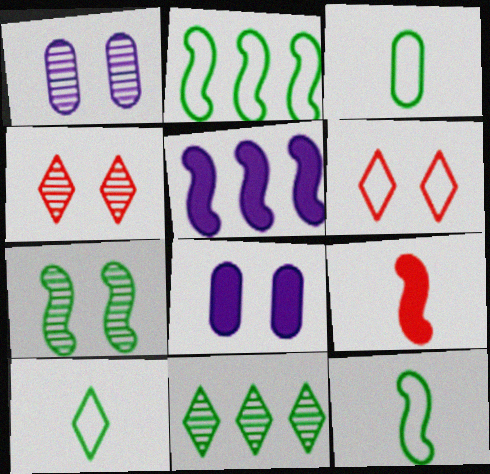[[1, 4, 7], 
[3, 4, 5], 
[3, 10, 12], 
[6, 7, 8]]